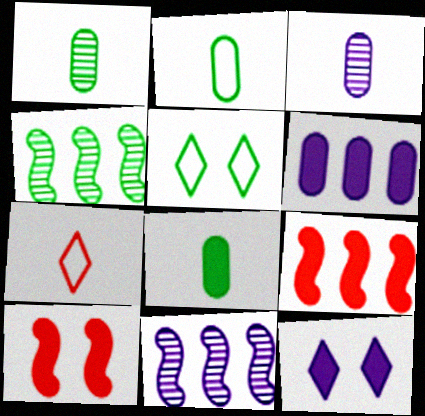[[1, 2, 8], 
[3, 5, 9], 
[4, 5, 8], 
[8, 9, 12]]